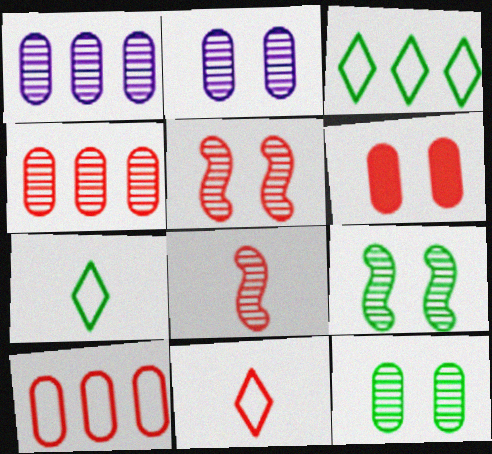[]